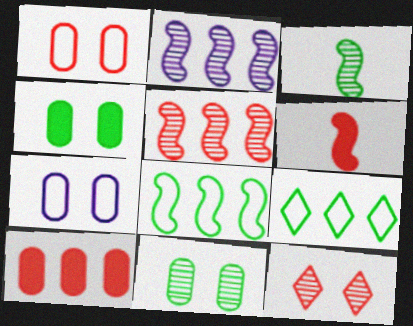[[2, 9, 10], 
[3, 4, 9]]